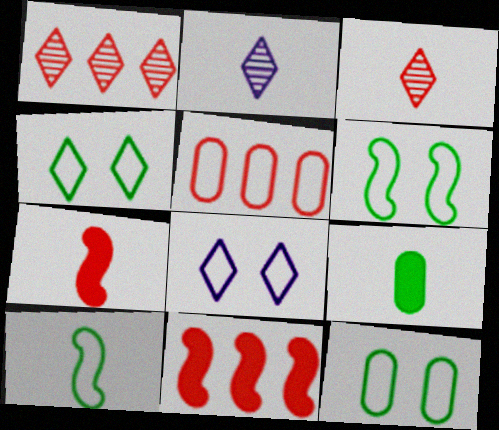[[1, 5, 11], 
[2, 11, 12], 
[4, 6, 12], 
[5, 8, 10]]